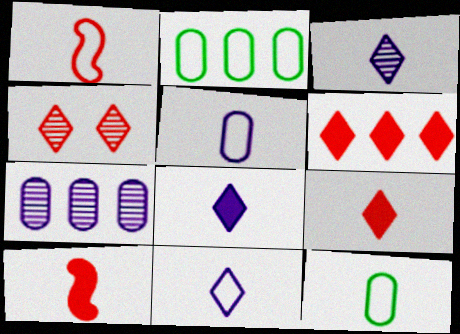[[1, 11, 12], 
[3, 8, 11], 
[3, 10, 12]]